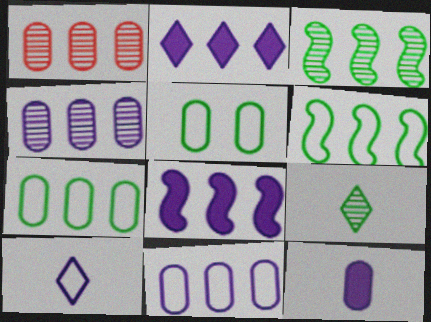[[1, 2, 6], 
[1, 5, 12]]